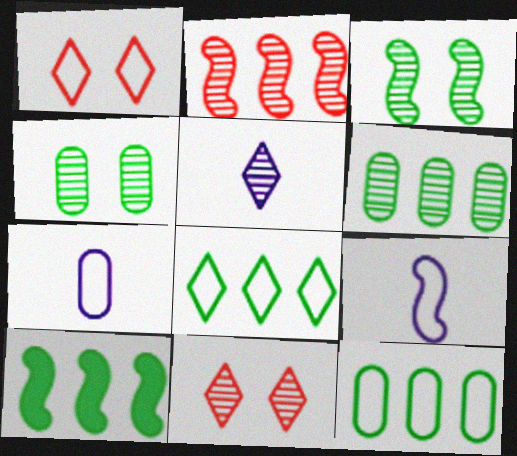[[1, 9, 12], 
[2, 4, 5], 
[6, 8, 10], 
[7, 10, 11]]